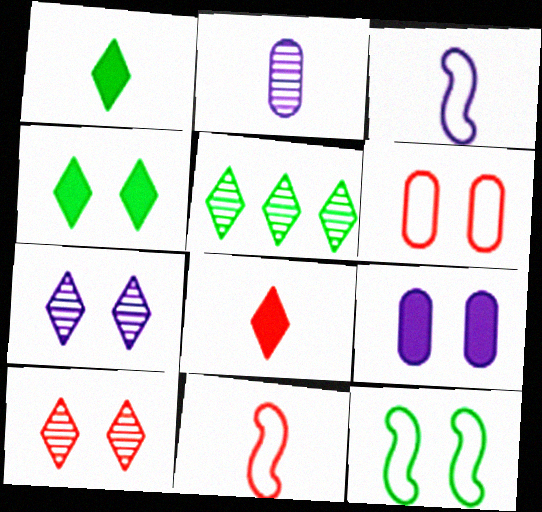[[1, 2, 11], 
[5, 9, 11], 
[9, 10, 12]]